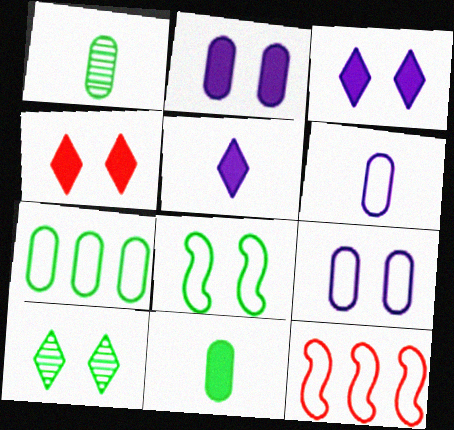[[1, 3, 12]]